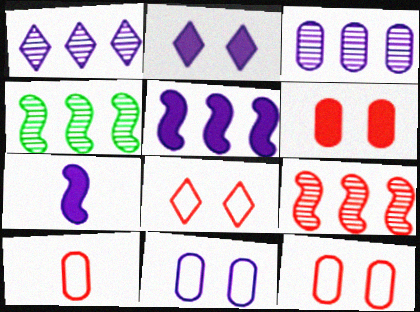[[1, 7, 11], 
[2, 4, 10]]